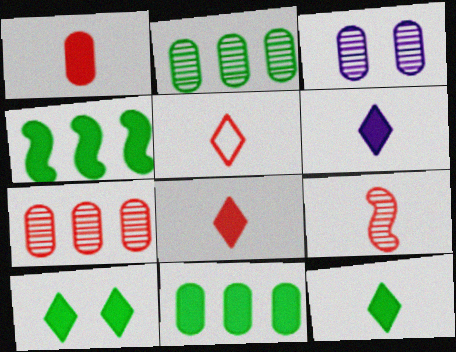[[1, 5, 9], 
[3, 4, 5], 
[6, 8, 12]]